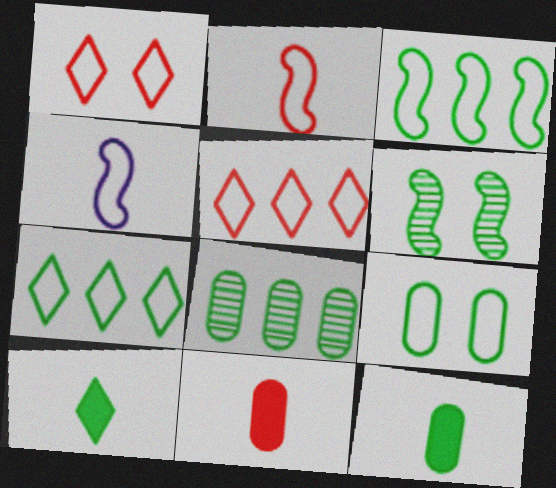[[4, 5, 9], 
[6, 7, 12], 
[8, 9, 12]]